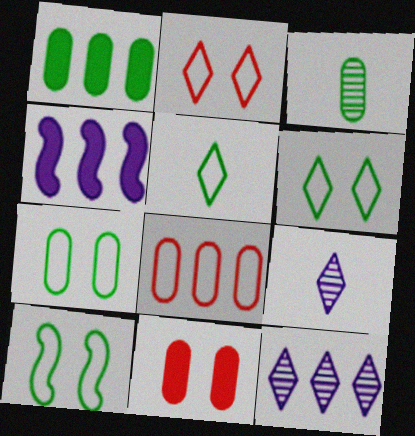[[1, 3, 7], 
[2, 3, 4], 
[6, 7, 10]]